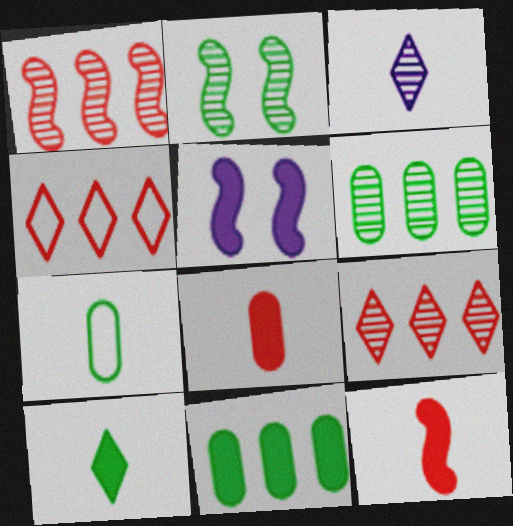[[3, 7, 12], 
[5, 7, 9]]